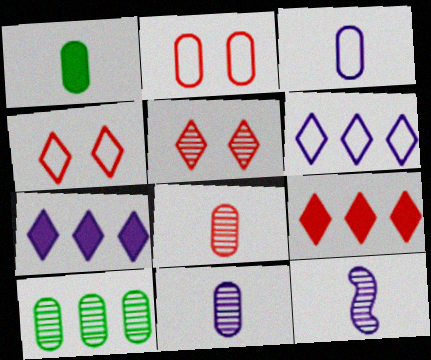[[1, 3, 8], 
[5, 10, 12]]